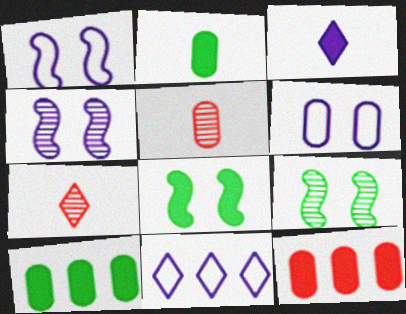[[1, 7, 10], 
[3, 8, 12], 
[5, 6, 10], 
[5, 8, 11]]